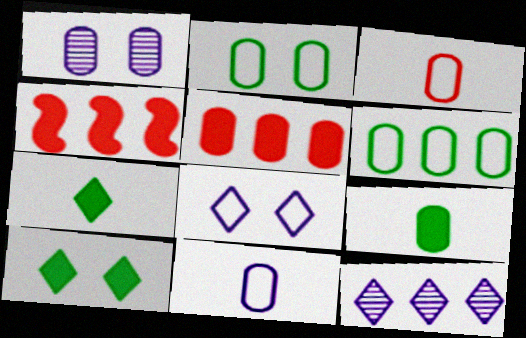[[4, 6, 12]]